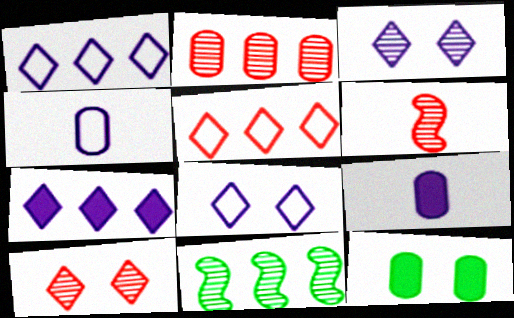[[1, 6, 12], 
[2, 4, 12], 
[2, 6, 10]]